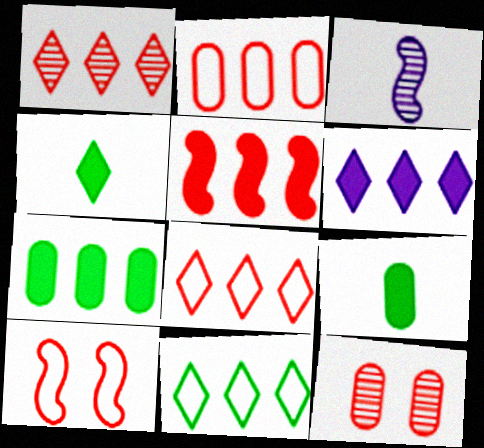[[1, 2, 5], 
[1, 6, 11], 
[5, 6, 7]]